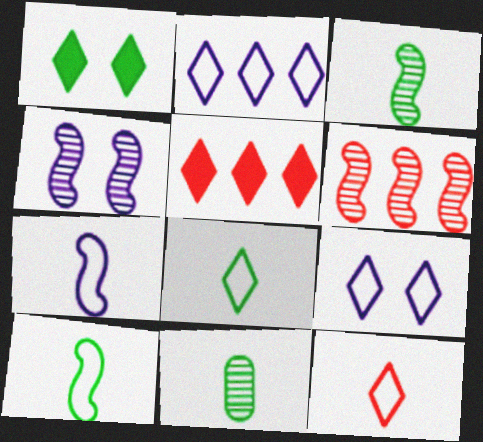[[3, 4, 6]]